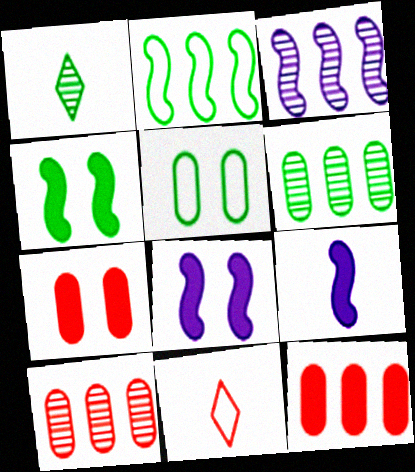[[6, 8, 11]]